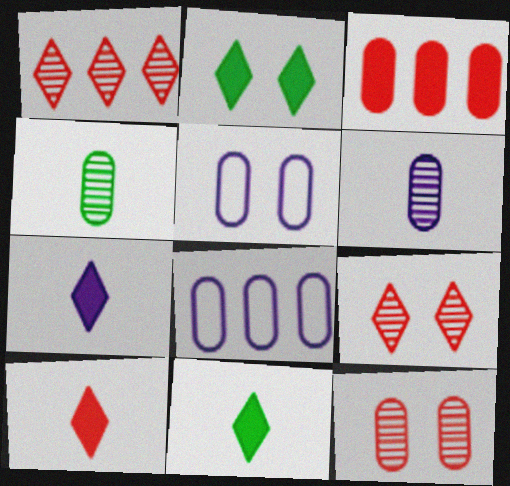[[3, 4, 5], 
[7, 10, 11]]